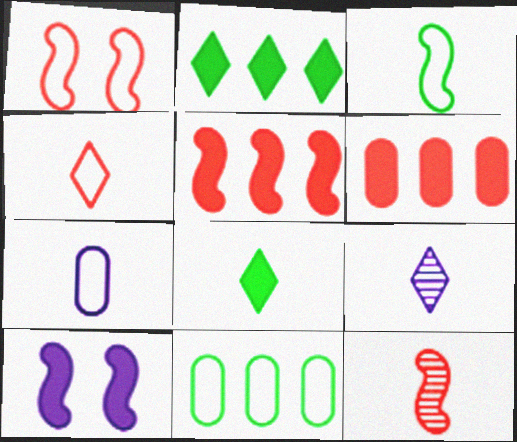[[1, 5, 12], 
[3, 4, 7], 
[4, 8, 9], 
[6, 8, 10], 
[7, 8, 12]]